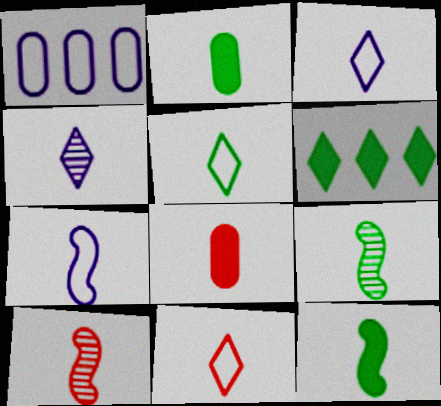[[2, 3, 10], 
[2, 5, 9], 
[3, 5, 11], 
[3, 8, 9], 
[7, 10, 12], 
[8, 10, 11]]